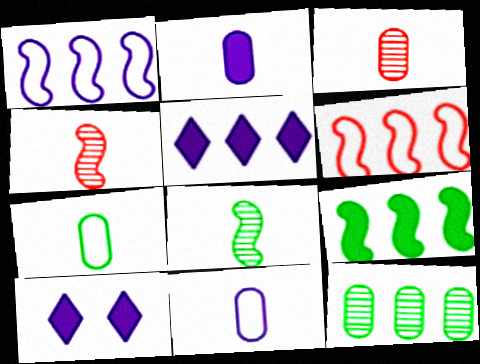[[2, 3, 7], 
[5, 6, 12]]